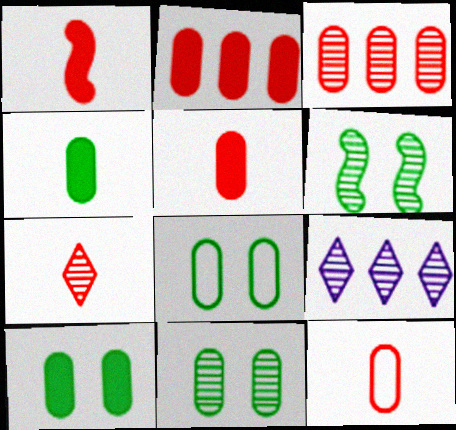[[1, 7, 12], 
[1, 8, 9], 
[8, 10, 11]]